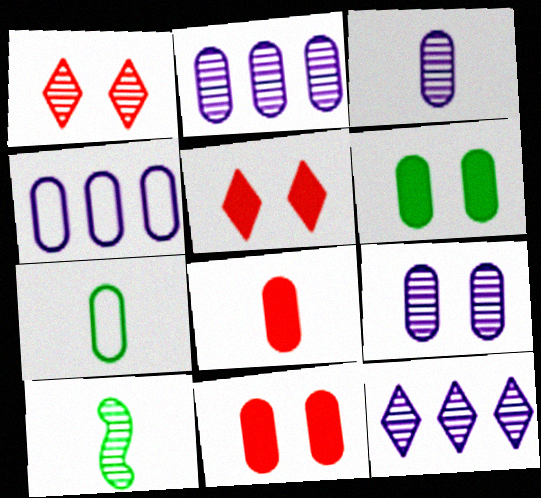[[1, 2, 10], 
[2, 3, 9], 
[2, 7, 11], 
[3, 7, 8], 
[4, 5, 10]]